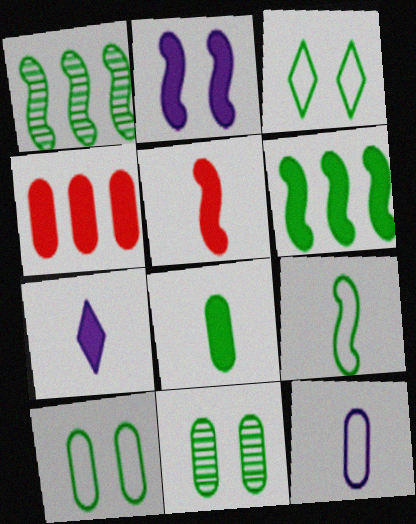[[1, 3, 8], 
[2, 5, 6], 
[4, 11, 12], 
[5, 7, 8]]